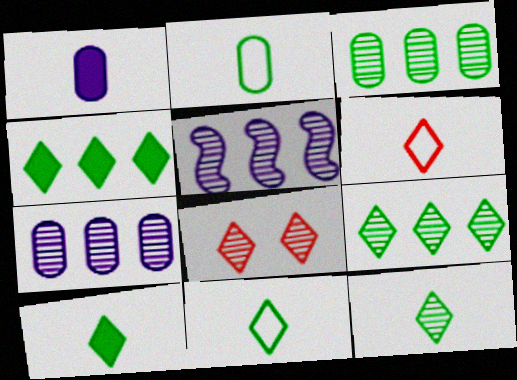[[10, 11, 12]]